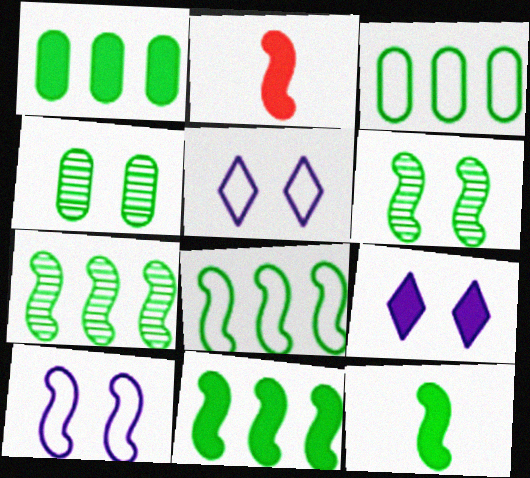[[1, 2, 9], 
[2, 7, 10], 
[6, 8, 12], 
[7, 8, 11]]